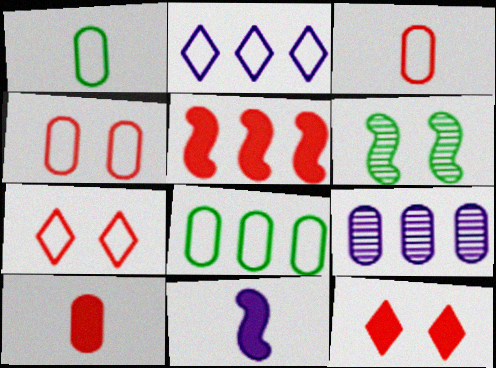[[2, 6, 10], 
[5, 10, 12]]